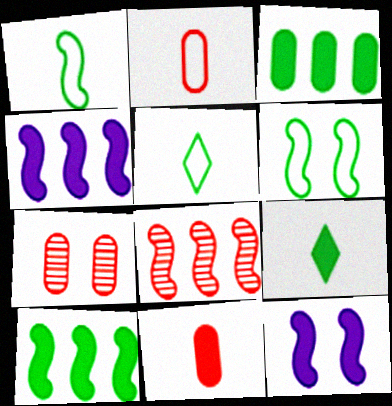[[1, 8, 12], 
[4, 5, 7]]